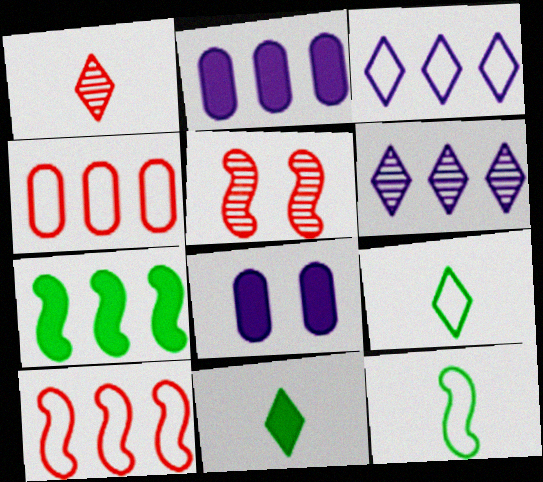[[2, 5, 9], 
[4, 6, 7]]